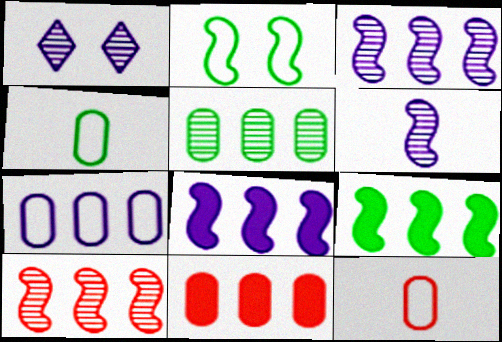[[1, 9, 12], 
[5, 7, 11]]